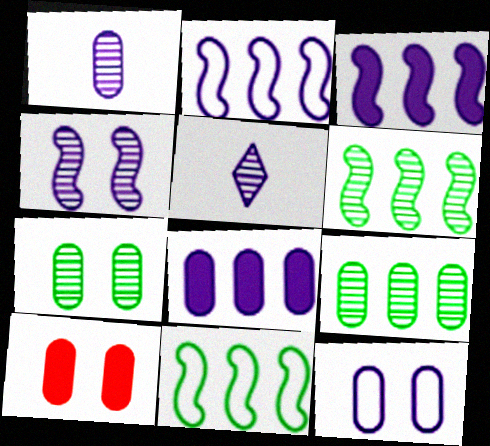[[1, 8, 12], 
[3, 5, 12], 
[5, 10, 11], 
[7, 10, 12]]